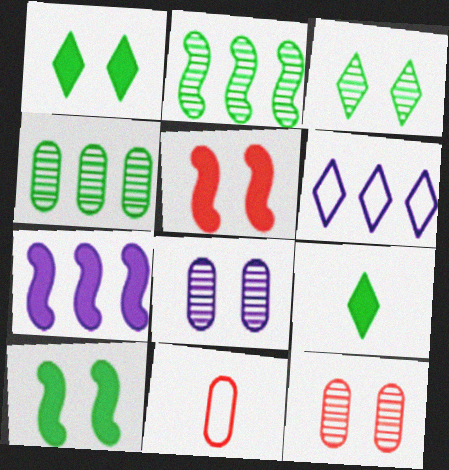[[3, 7, 11]]